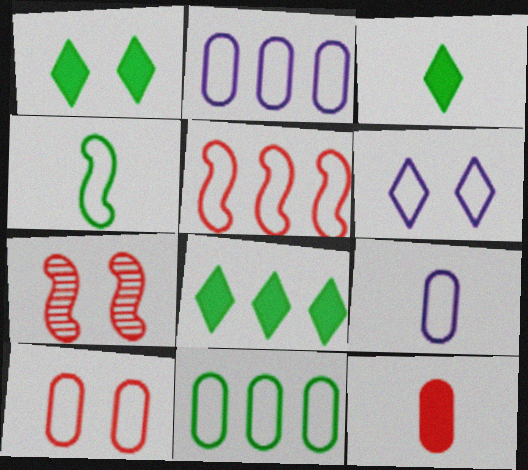[[1, 3, 8], 
[2, 3, 7], 
[7, 8, 9], 
[9, 10, 11]]